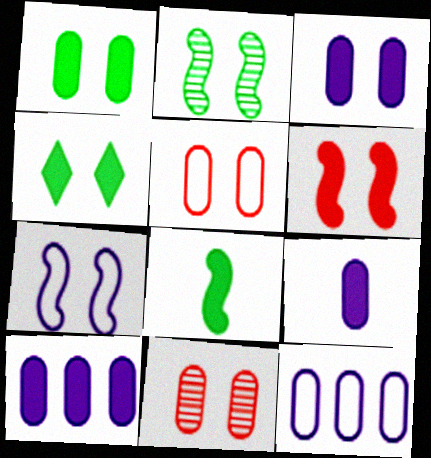[[2, 6, 7], 
[3, 4, 6], 
[3, 9, 10], 
[4, 7, 11]]